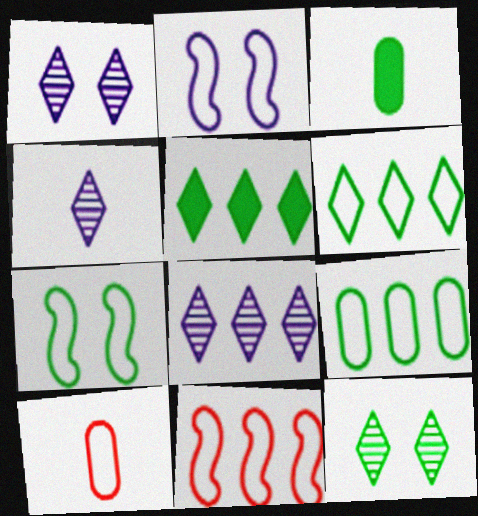[[1, 3, 11], 
[1, 4, 8], 
[2, 6, 10]]